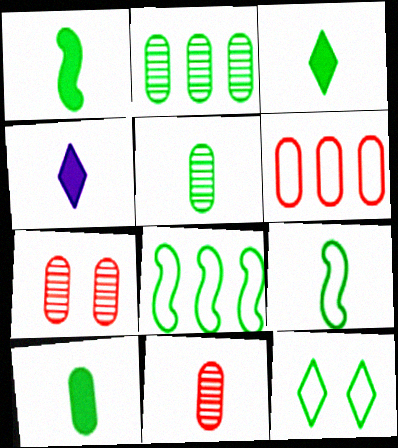[[1, 2, 12], 
[1, 3, 10], 
[3, 5, 9], 
[4, 7, 8], 
[4, 9, 11]]